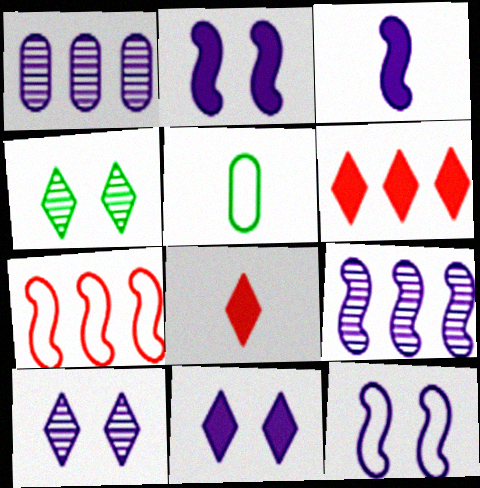[[3, 9, 12]]